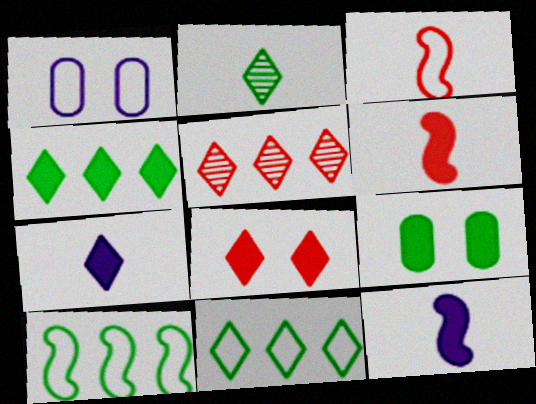[[1, 3, 11], 
[2, 9, 10], 
[4, 7, 8]]